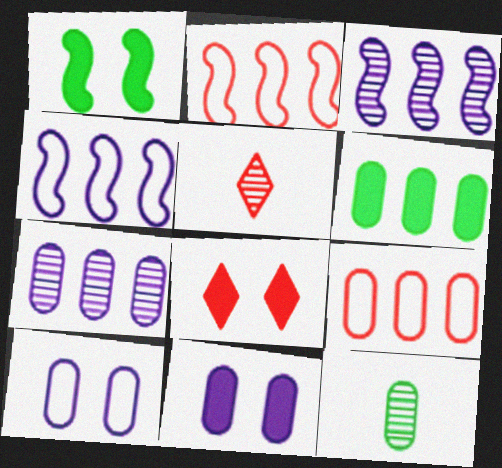[[1, 8, 11], 
[4, 8, 12], 
[6, 7, 9], 
[9, 11, 12]]